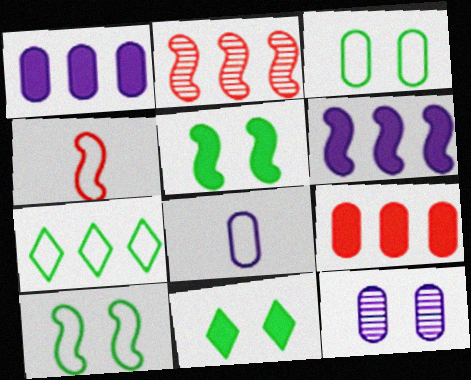[[1, 2, 7], 
[1, 8, 12], 
[2, 8, 11]]